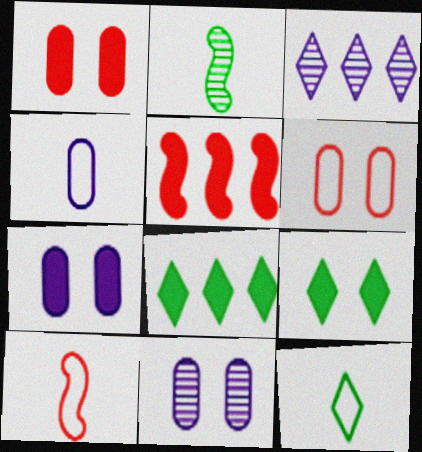[[4, 10, 12], 
[5, 11, 12], 
[8, 10, 11]]